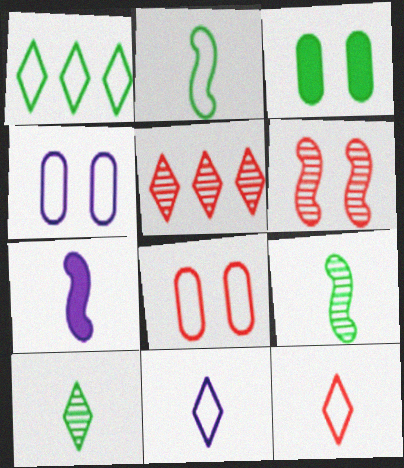[[1, 3, 9]]